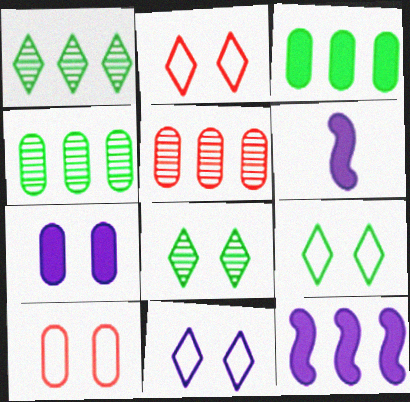[[1, 6, 10], 
[2, 4, 6], 
[2, 9, 11], 
[5, 6, 9]]